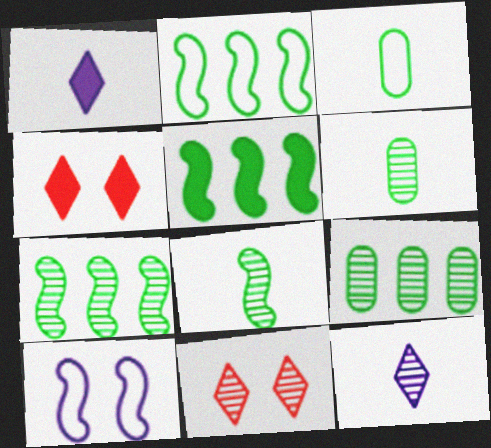[[2, 5, 7]]